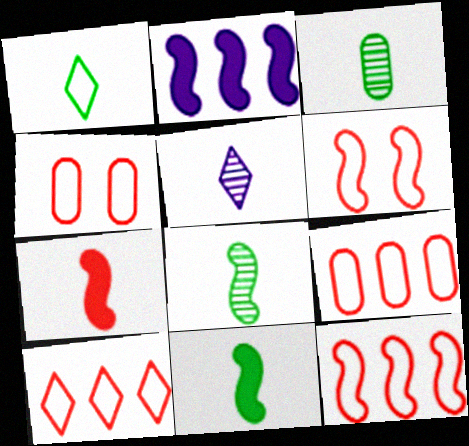[[1, 3, 11], 
[2, 6, 8], 
[9, 10, 12]]